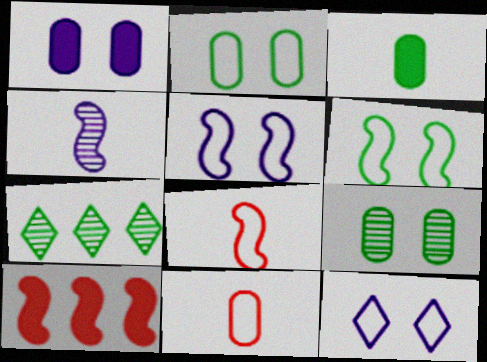[[1, 7, 8], 
[3, 6, 7], 
[4, 6, 10]]